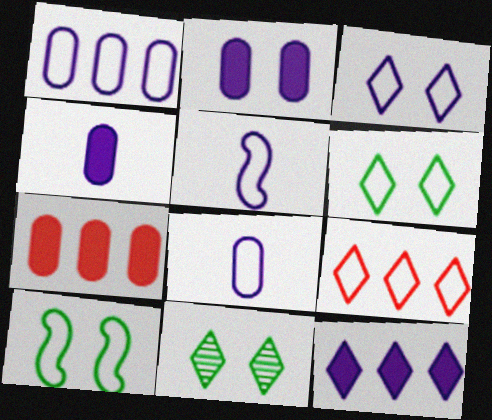[[1, 3, 5], 
[5, 7, 11], 
[8, 9, 10]]